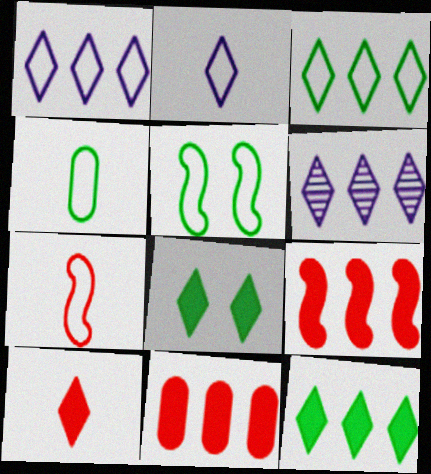[[2, 4, 7], 
[3, 4, 5]]